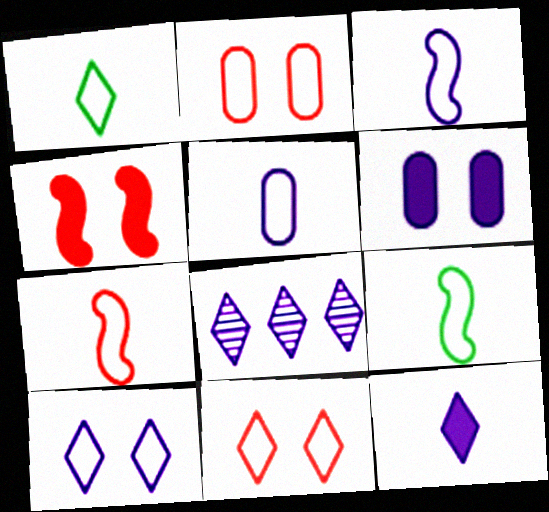[[1, 5, 7], 
[3, 6, 8], 
[3, 7, 9], 
[8, 10, 12]]